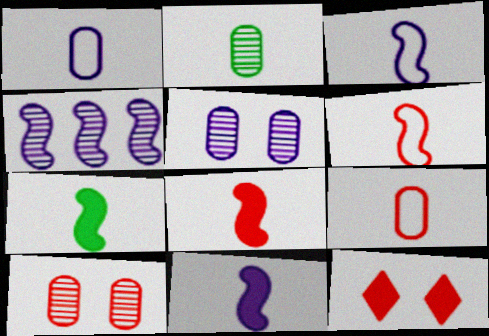[[7, 8, 11]]